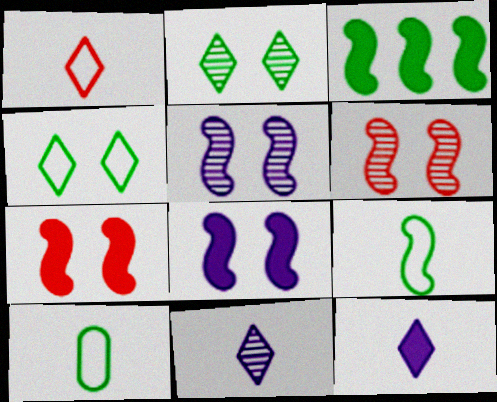[[2, 3, 10]]